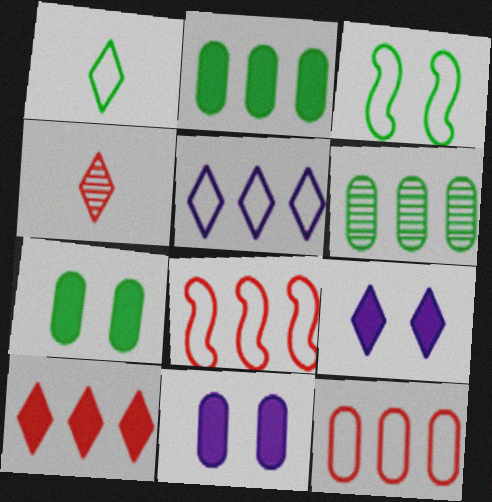[]